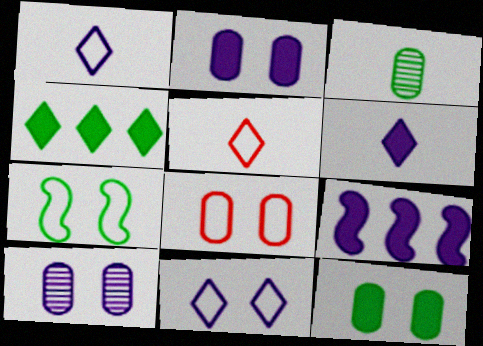[[1, 9, 10], 
[2, 6, 9], 
[3, 4, 7], 
[7, 8, 11], 
[8, 10, 12]]